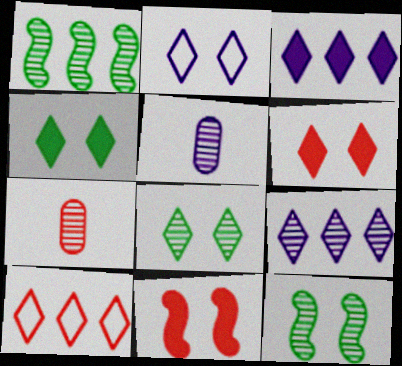[[2, 6, 8], 
[7, 9, 12], 
[7, 10, 11]]